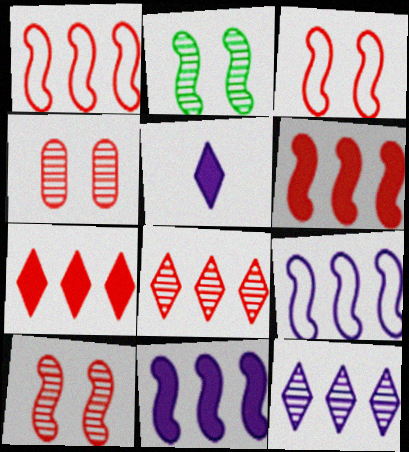[]